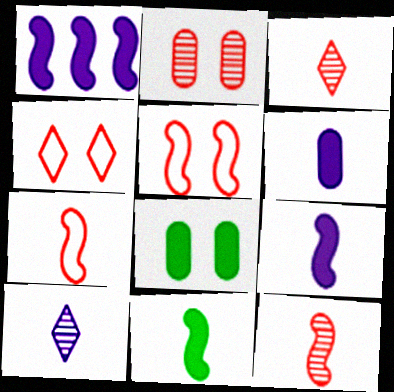[]